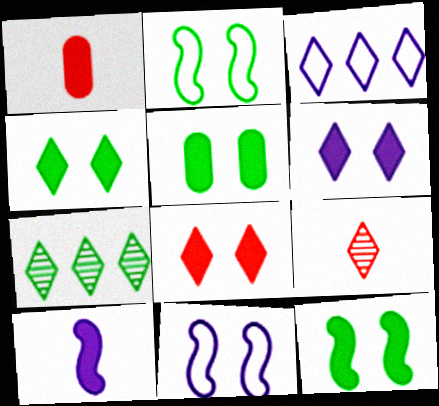[[1, 7, 11], 
[3, 4, 9], 
[4, 5, 12], 
[4, 6, 8]]